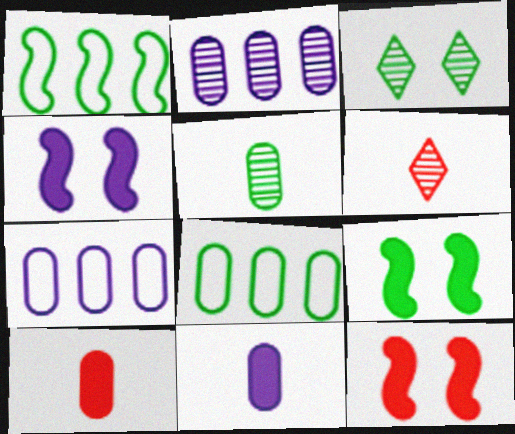[[4, 6, 8], 
[4, 9, 12], 
[6, 7, 9]]